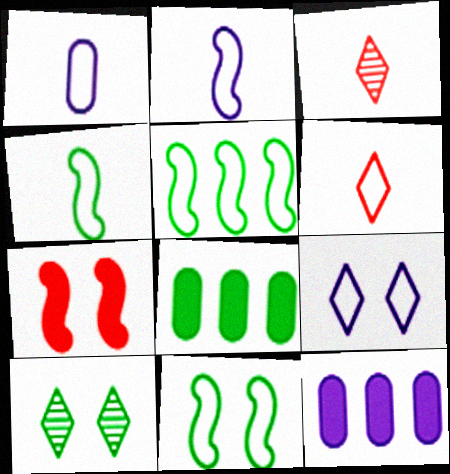[[1, 4, 6], 
[3, 11, 12], 
[4, 5, 11], 
[4, 8, 10]]